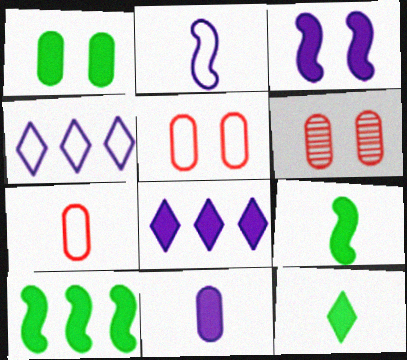[[1, 10, 12], 
[3, 8, 11], 
[4, 6, 9]]